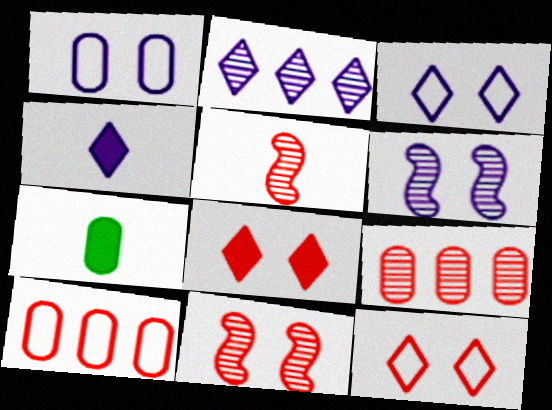[[1, 7, 9], 
[2, 3, 4], 
[5, 8, 10]]